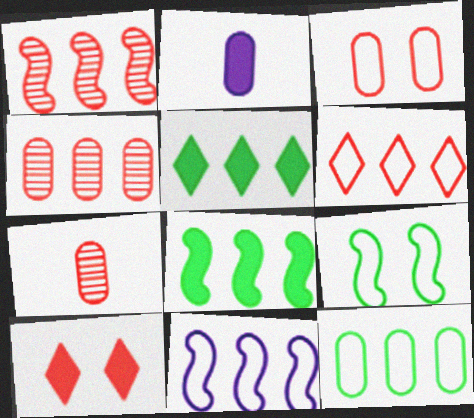[[1, 8, 11], 
[2, 8, 10], 
[4, 5, 11], 
[6, 11, 12]]